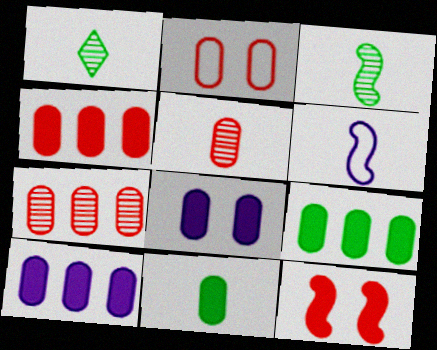[[2, 4, 5], 
[4, 8, 11], 
[4, 9, 10]]